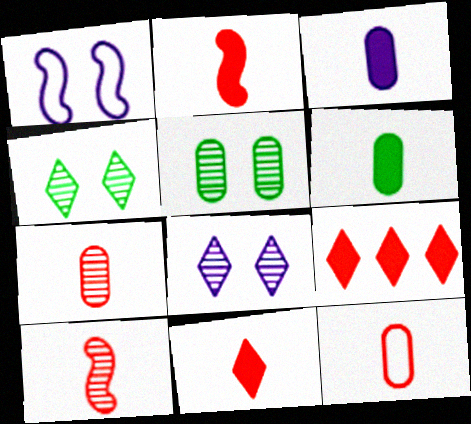[[10, 11, 12]]